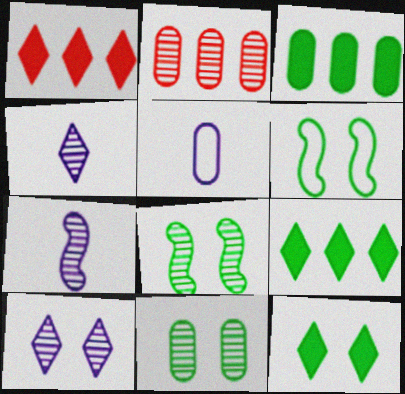[[1, 5, 8], 
[2, 4, 8], 
[6, 11, 12]]